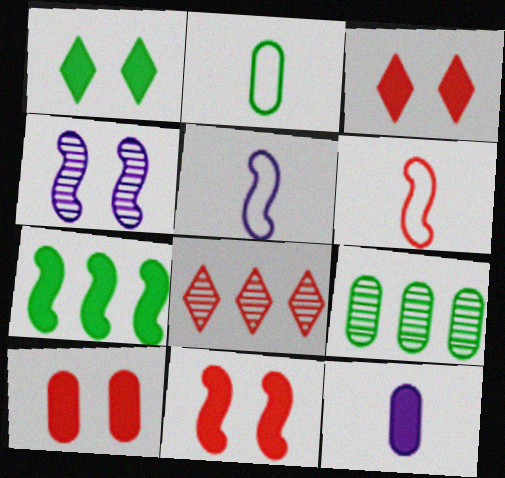[[3, 5, 9], 
[3, 7, 12], 
[3, 10, 11], 
[4, 6, 7], 
[6, 8, 10]]